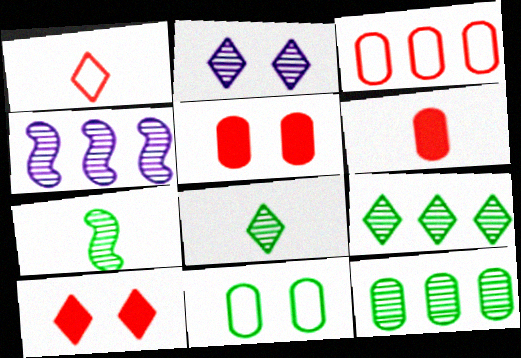[]